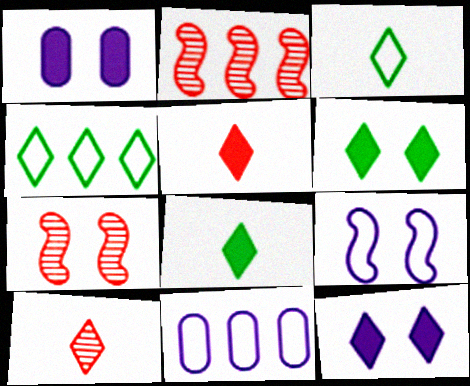[[1, 2, 3], 
[4, 10, 12], 
[7, 8, 11]]